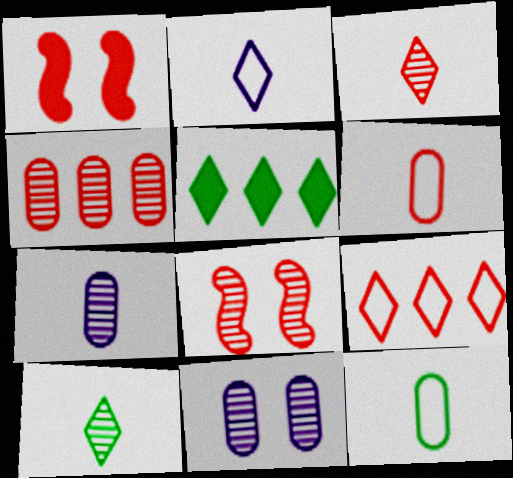[[3, 4, 8]]